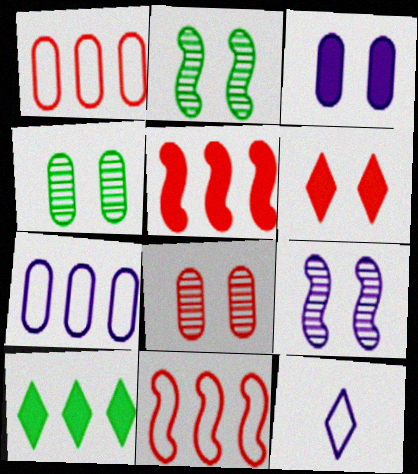[[4, 5, 12]]